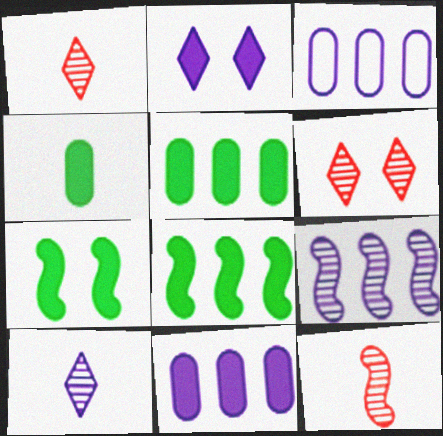[[1, 3, 7]]